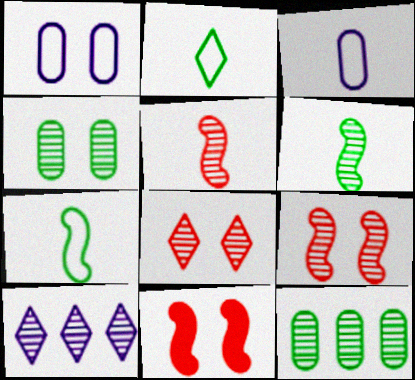[[4, 5, 10]]